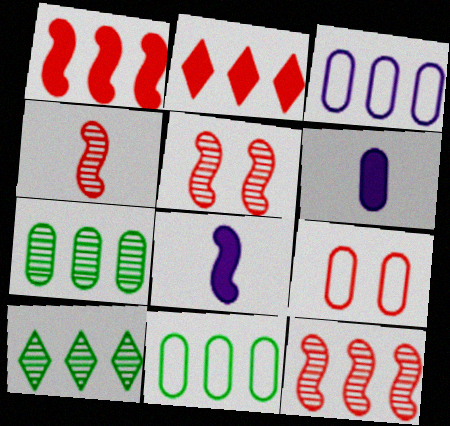[[1, 3, 10], 
[2, 4, 9], 
[4, 5, 12], 
[6, 7, 9], 
[8, 9, 10]]